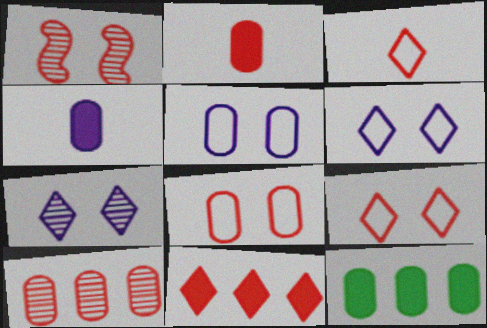[[2, 8, 10]]